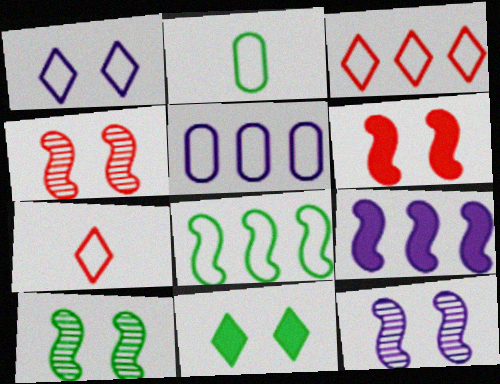[[3, 5, 8], 
[4, 10, 12]]